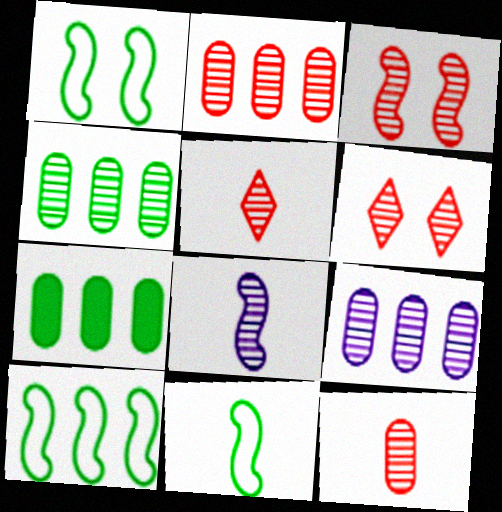[[1, 10, 11], 
[2, 3, 5], 
[2, 4, 9], 
[4, 6, 8]]